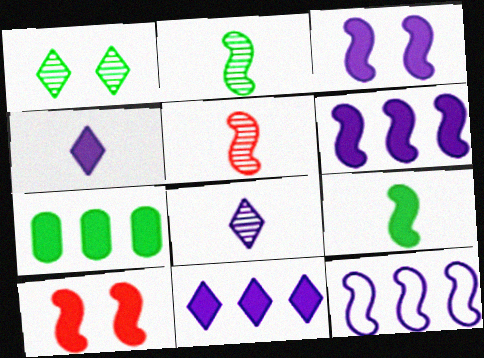[[2, 10, 12], 
[4, 7, 10], 
[6, 9, 10]]